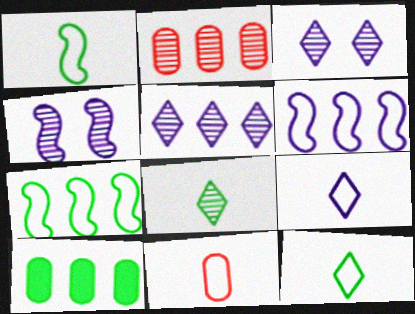[[1, 9, 11], 
[2, 4, 8]]